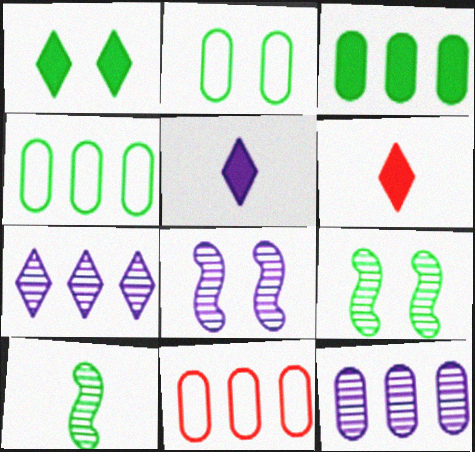[[1, 2, 9], 
[1, 4, 10], 
[3, 11, 12], 
[4, 6, 8], 
[5, 9, 11]]